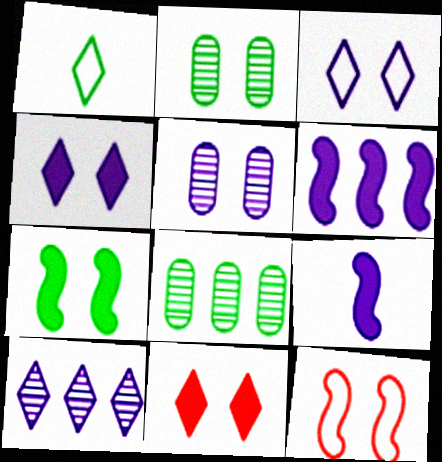[[1, 7, 8], 
[1, 10, 11], 
[2, 4, 12]]